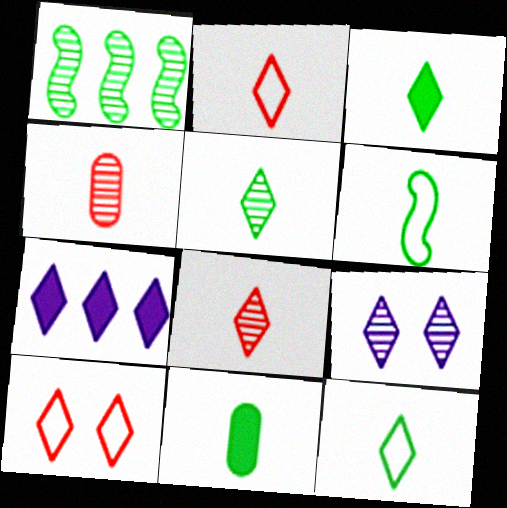[[1, 4, 9], 
[3, 5, 12], 
[5, 6, 11], 
[5, 7, 10]]